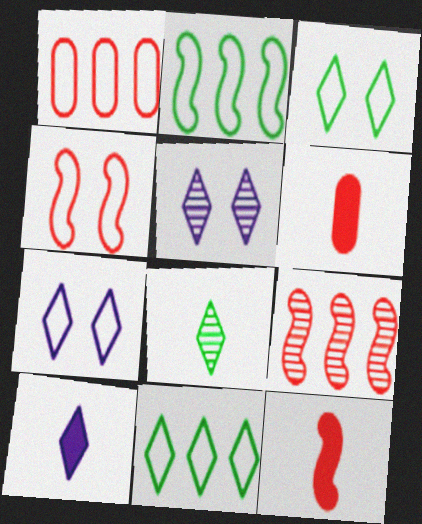[[2, 5, 6], 
[4, 9, 12]]